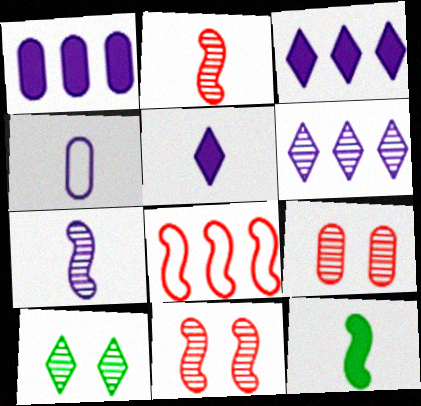[[4, 5, 7]]